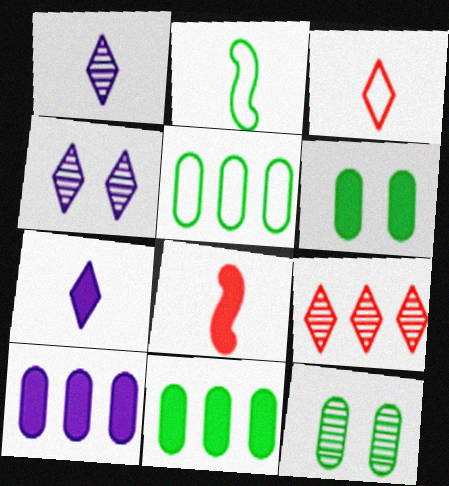[[4, 5, 8]]